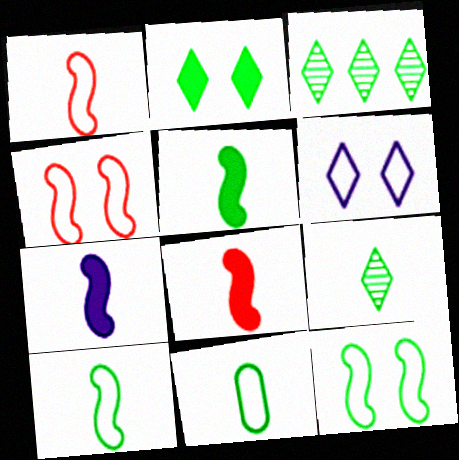[[5, 7, 8], 
[5, 9, 11]]